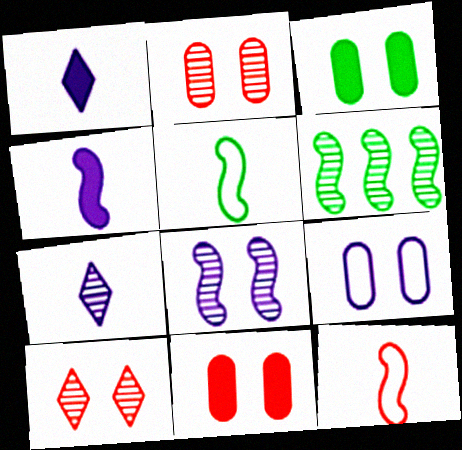[[2, 3, 9], 
[2, 6, 7]]